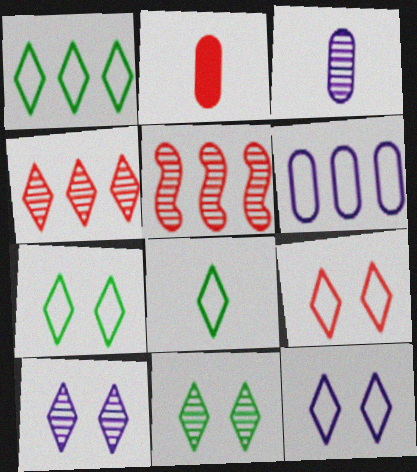[[1, 7, 8], 
[2, 5, 9], 
[3, 5, 11], 
[7, 9, 12]]